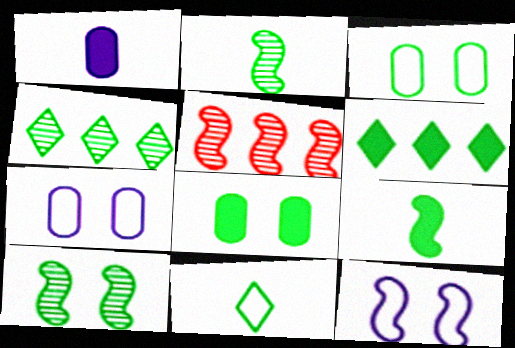[[2, 3, 6], 
[3, 4, 9], 
[5, 9, 12], 
[6, 8, 9]]